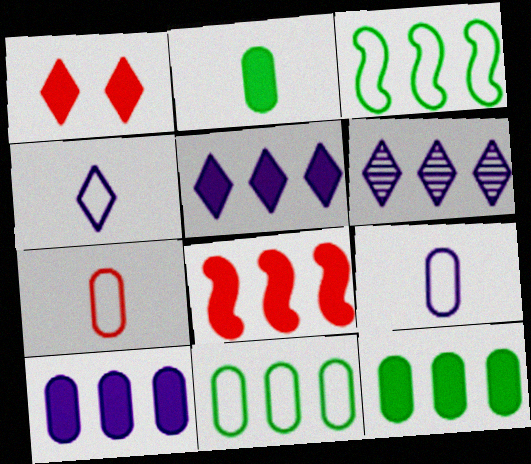[[5, 8, 12], 
[6, 8, 11]]